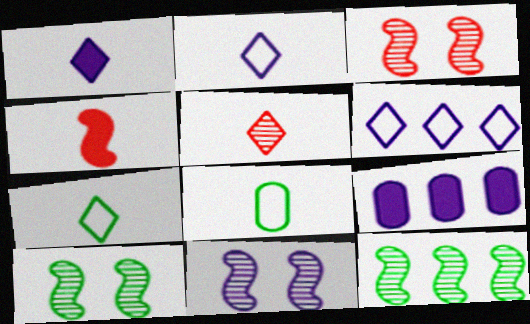[[1, 5, 7], 
[2, 9, 11], 
[3, 7, 9], 
[3, 10, 11]]